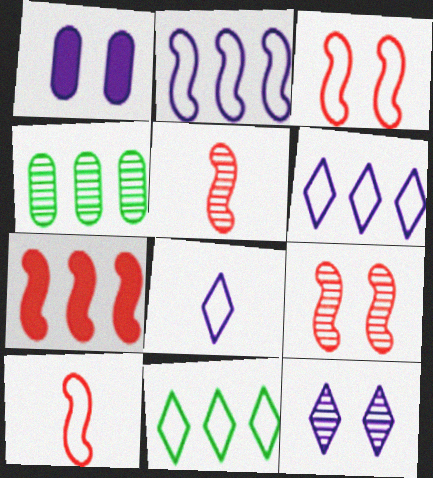[[1, 5, 11], 
[3, 5, 7], 
[4, 5, 12], 
[4, 6, 7], 
[7, 9, 10]]